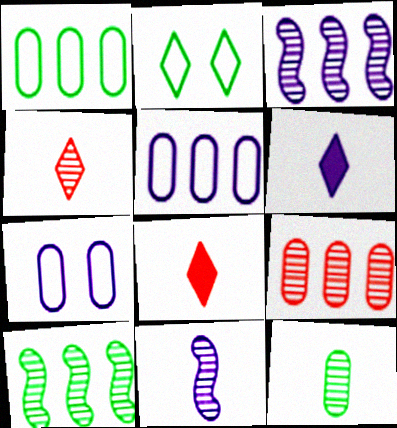[[3, 6, 7], 
[4, 11, 12], 
[7, 8, 10]]